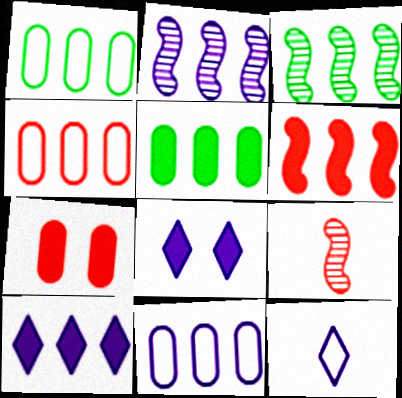[[1, 4, 11], 
[1, 8, 9], 
[2, 10, 11], 
[3, 4, 10], 
[3, 7, 12], 
[5, 6, 10]]